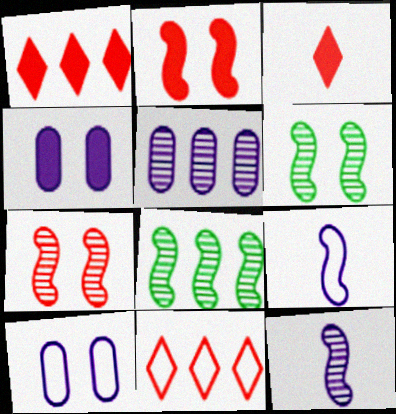[[2, 8, 9], 
[3, 8, 10], 
[7, 8, 12]]